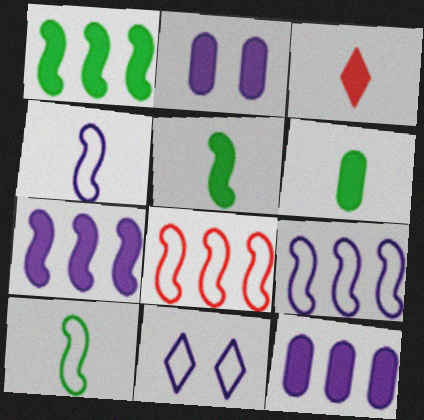[[1, 2, 3]]